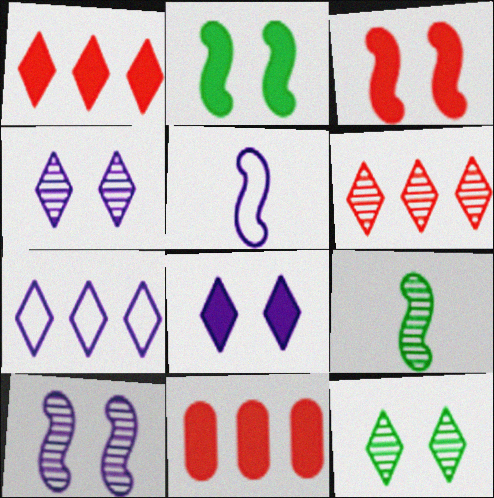[[5, 11, 12]]